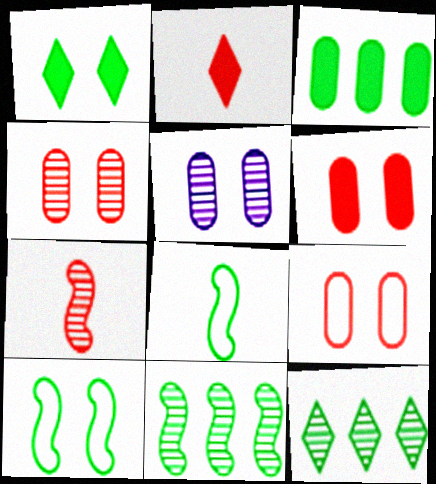[[4, 6, 9], 
[5, 7, 12]]